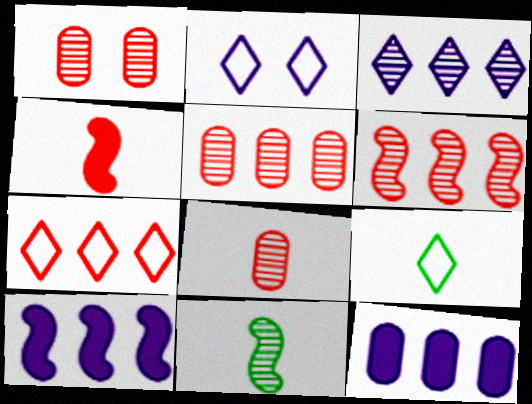[[1, 3, 11], 
[1, 4, 7], 
[1, 5, 8], 
[1, 9, 10], 
[2, 7, 9]]